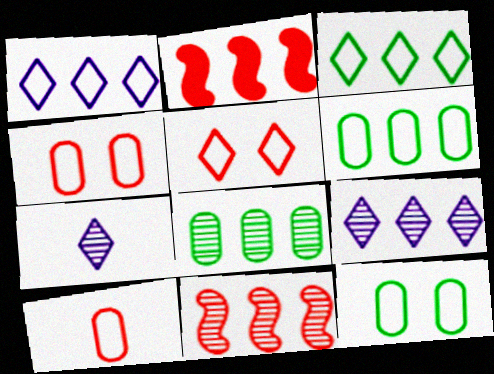[[1, 2, 8], 
[2, 6, 9], 
[2, 7, 12], 
[8, 9, 11]]